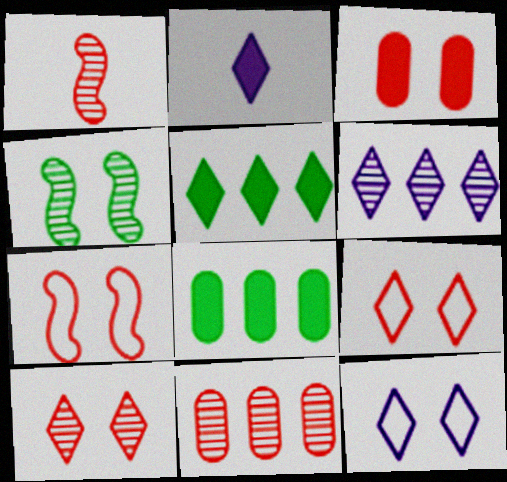[[1, 8, 12], 
[1, 10, 11], 
[2, 6, 12], 
[3, 4, 12], 
[3, 7, 10]]